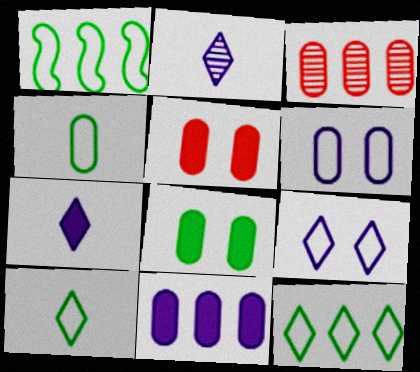[[1, 2, 5]]